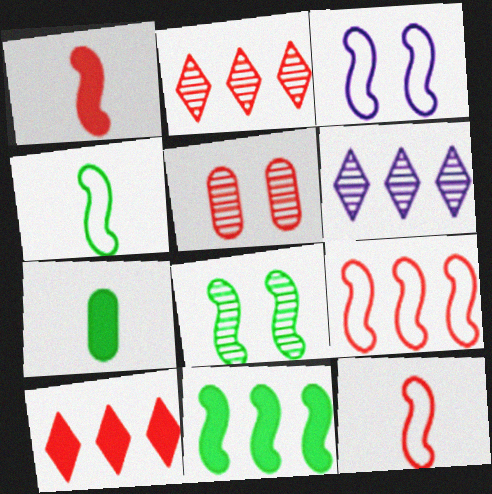[[2, 3, 7], 
[3, 4, 9], 
[4, 8, 11], 
[5, 10, 12]]